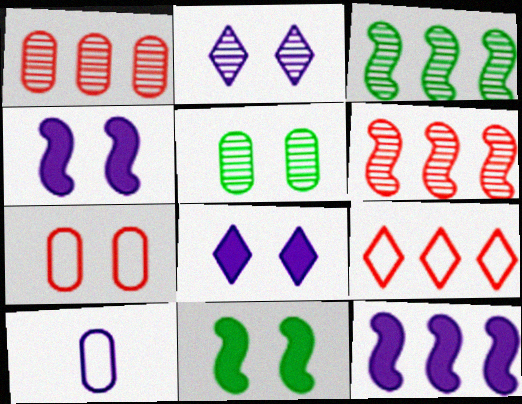[[2, 7, 11], 
[2, 10, 12]]